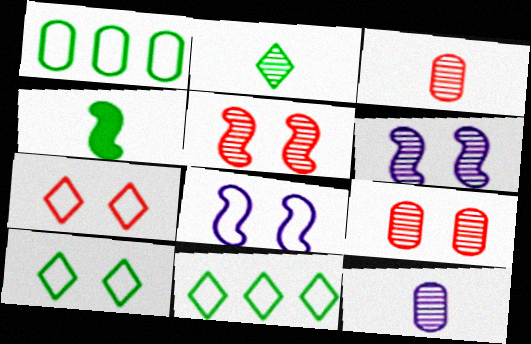[]